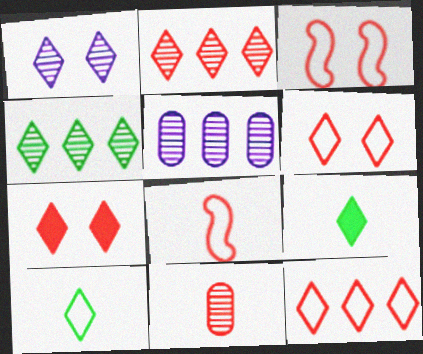[[1, 9, 12], 
[3, 5, 9]]